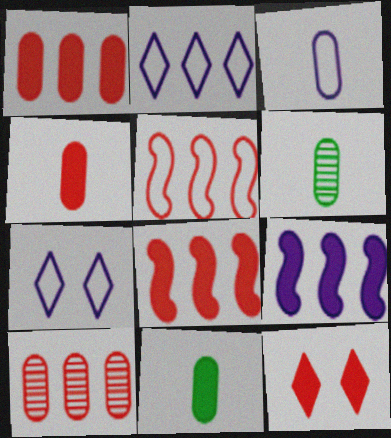[[3, 4, 6], 
[4, 8, 12], 
[6, 7, 8], 
[9, 11, 12]]